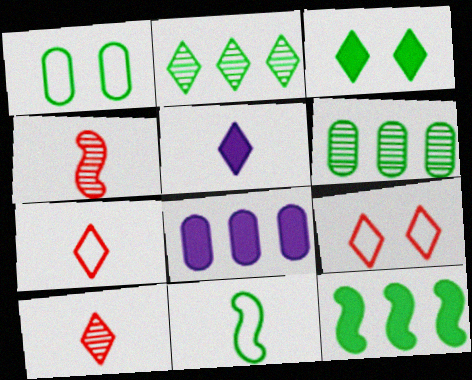[[2, 5, 9], 
[3, 6, 11]]